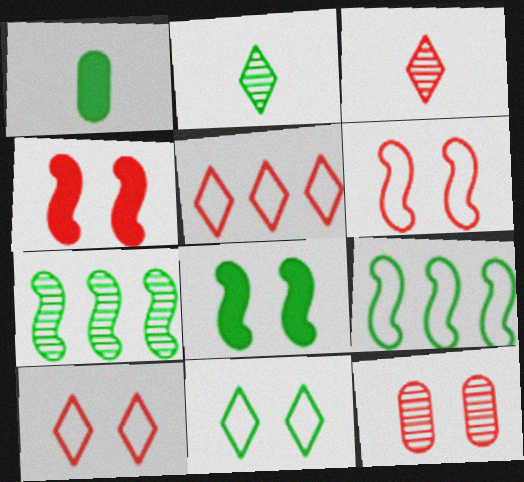[[1, 7, 11], 
[4, 10, 12]]